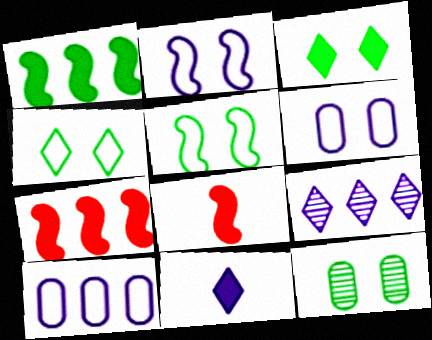[[3, 5, 12]]